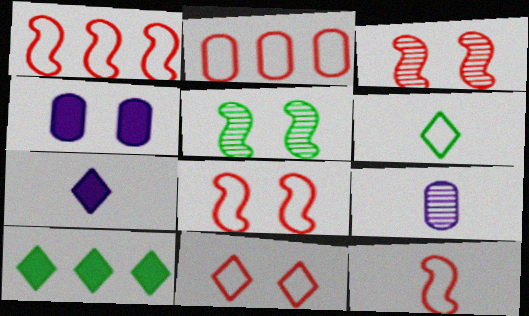[[1, 8, 12], 
[2, 5, 7], 
[2, 11, 12], 
[4, 5, 11], 
[8, 9, 10]]